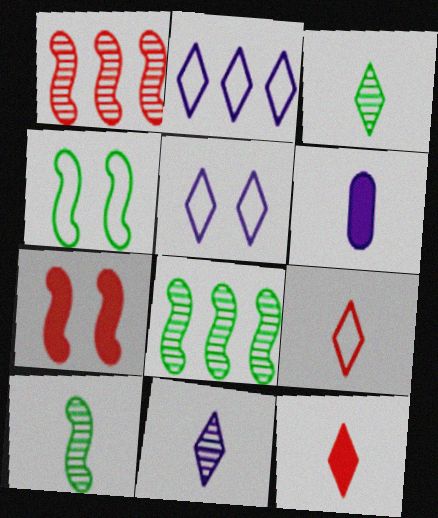[[6, 9, 10]]